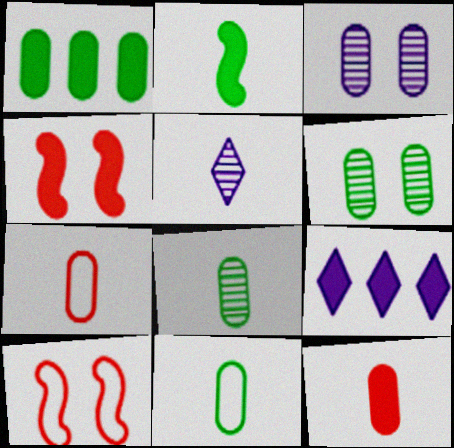[[1, 3, 7], 
[1, 5, 10], 
[1, 6, 11], 
[2, 5, 7], 
[8, 9, 10]]